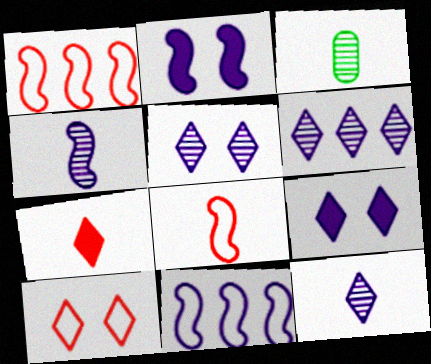[[1, 3, 9], 
[2, 4, 11], 
[5, 6, 12]]